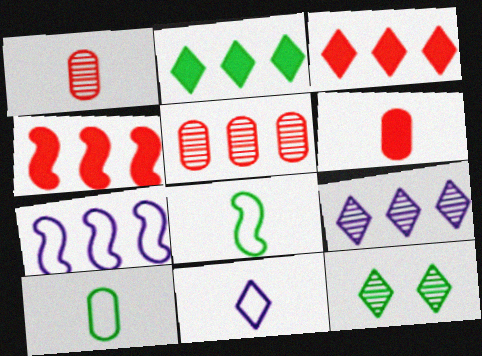[[2, 5, 7], 
[3, 11, 12], 
[6, 7, 12]]